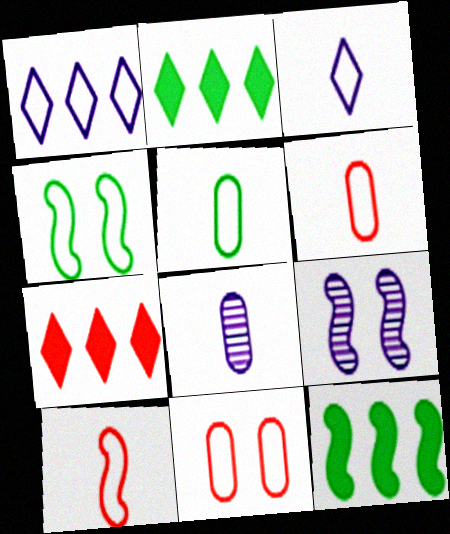[[1, 4, 6], 
[2, 6, 9], 
[3, 5, 10], 
[4, 7, 8], 
[5, 7, 9], 
[9, 10, 12]]